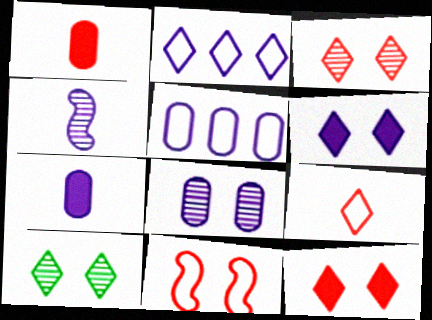[[4, 5, 6], 
[5, 7, 8]]